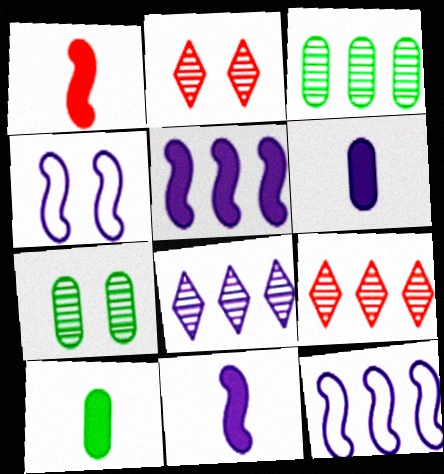[[2, 10, 12], 
[4, 6, 8], 
[4, 9, 10]]